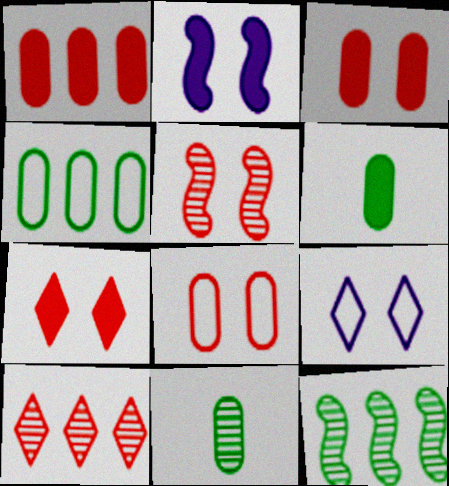[[5, 7, 8]]